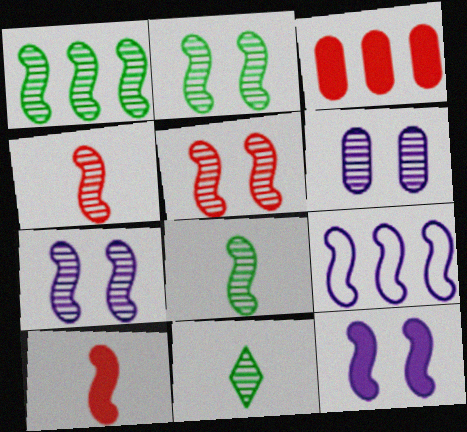[[1, 2, 8], 
[1, 4, 7], 
[2, 5, 7], 
[2, 9, 10]]